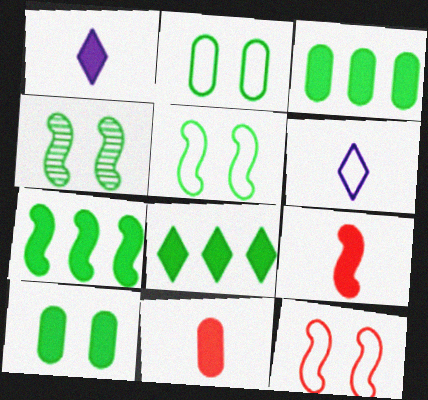[[3, 7, 8]]